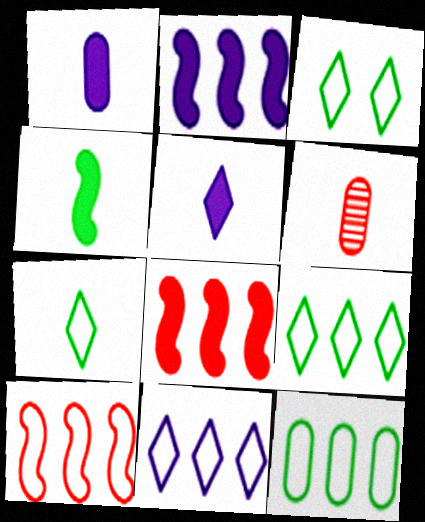[[2, 3, 6], 
[3, 7, 9], 
[10, 11, 12]]